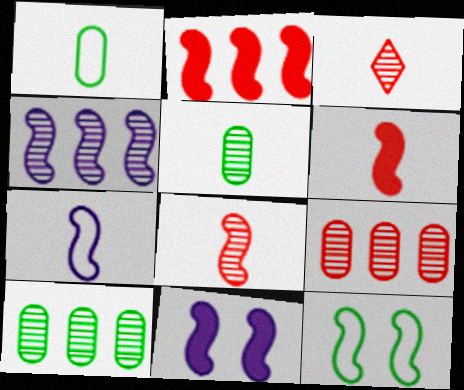[[4, 6, 12], 
[4, 7, 11]]